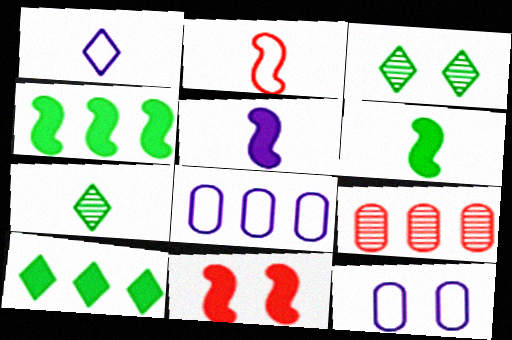[[3, 11, 12], 
[4, 5, 11], 
[7, 8, 11]]